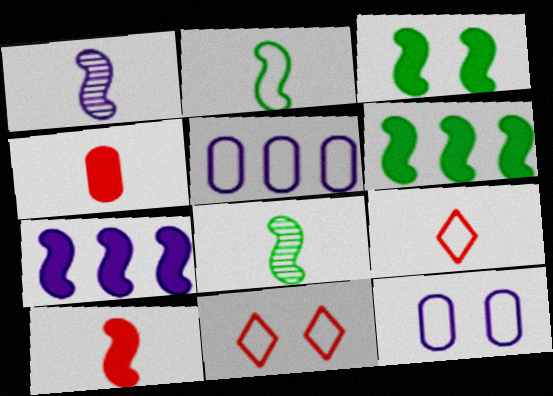[[1, 2, 10], 
[2, 5, 11], 
[3, 7, 10]]